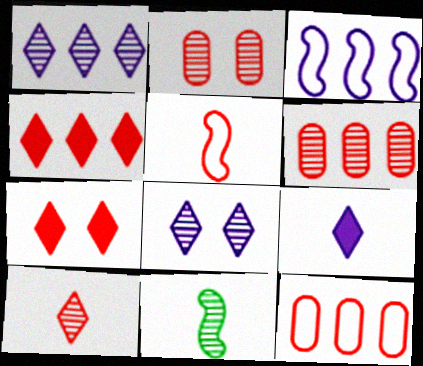[[1, 2, 11], 
[2, 4, 5], 
[5, 6, 7], 
[6, 8, 11]]